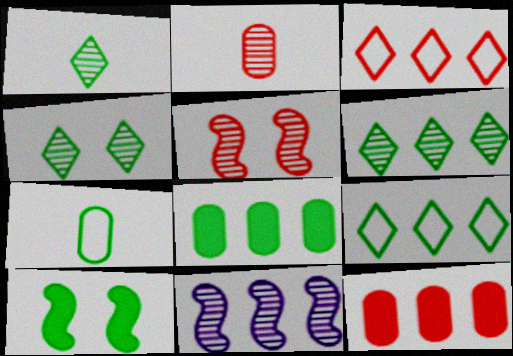[[1, 4, 6], 
[2, 4, 11], 
[3, 8, 11], 
[6, 7, 10], 
[9, 11, 12]]